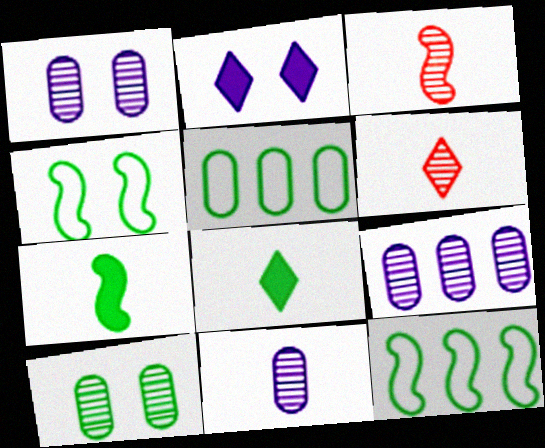[[1, 9, 11], 
[2, 3, 5], 
[8, 10, 12]]